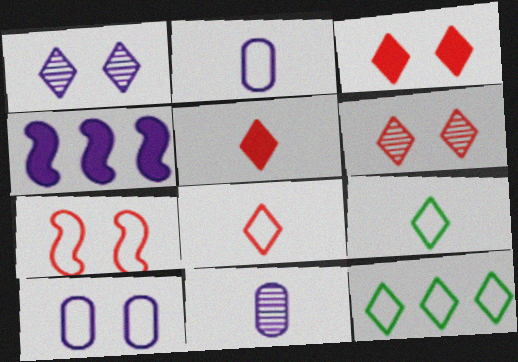[[1, 2, 4], 
[1, 5, 12], 
[2, 7, 12]]